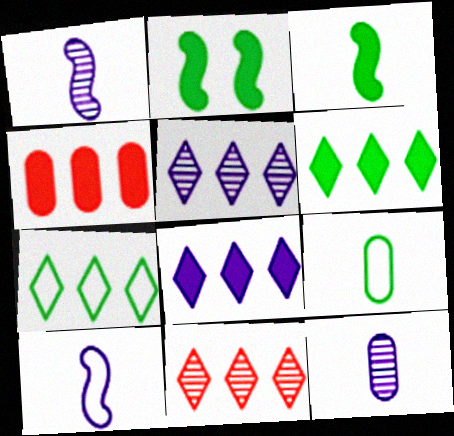[[7, 8, 11]]